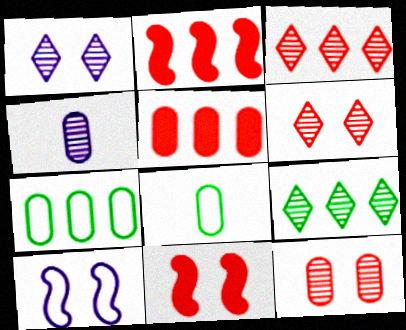[[1, 2, 8]]